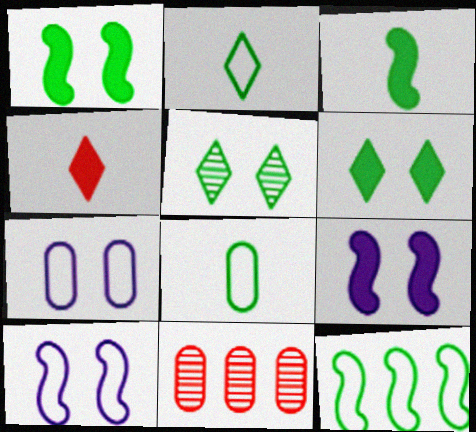[[2, 9, 11]]